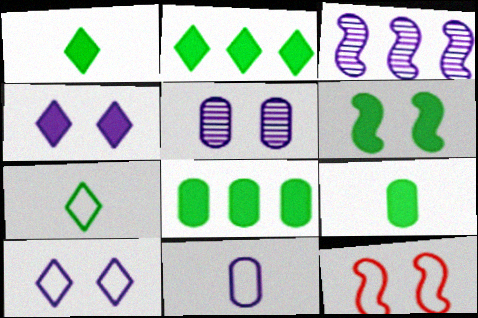[[1, 6, 8], 
[2, 6, 9], 
[3, 4, 11]]